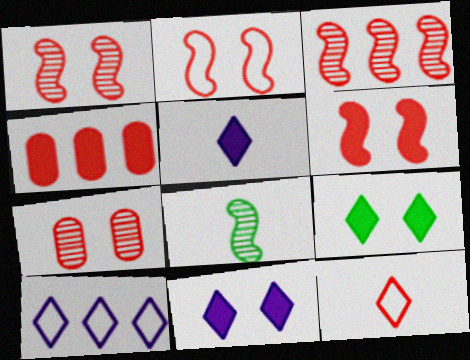[[1, 2, 6], 
[1, 4, 12]]